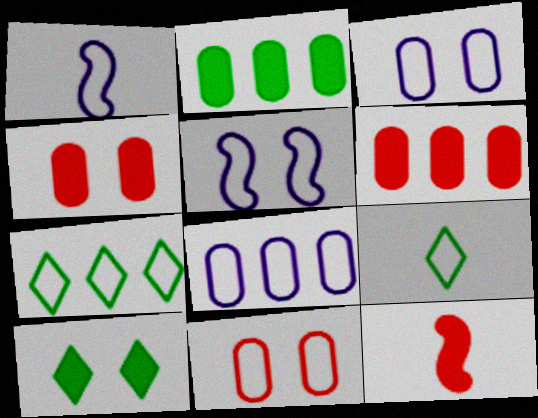[[1, 7, 11]]